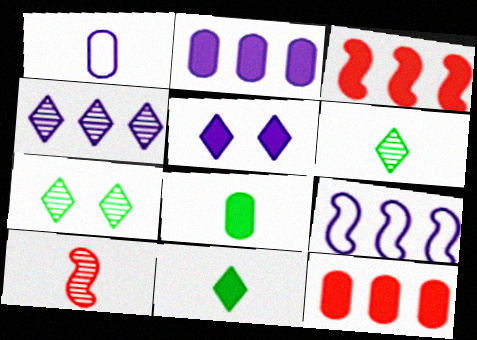[[1, 3, 7], 
[1, 10, 11], 
[2, 4, 9], 
[3, 5, 8]]